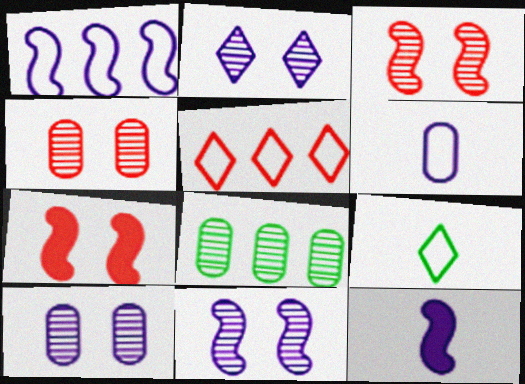[[1, 11, 12], 
[2, 10, 11]]